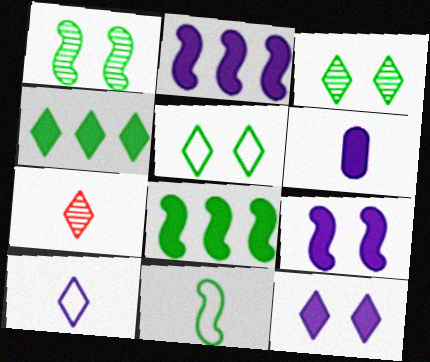[[1, 8, 11], 
[2, 6, 12], 
[6, 7, 11]]